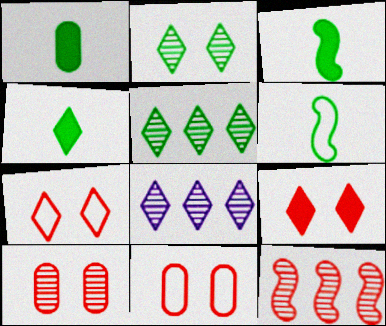[[1, 3, 4], 
[3, 8, 11], 
[4, 7, 8]]